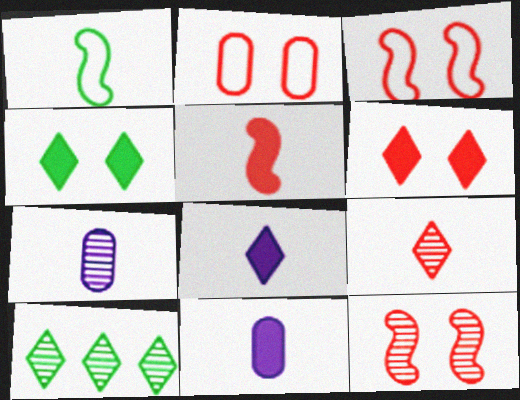[[1, 9, 11], 
[2, 6, 12], 
[3, 10, 11], 
[7, 10, 12]]